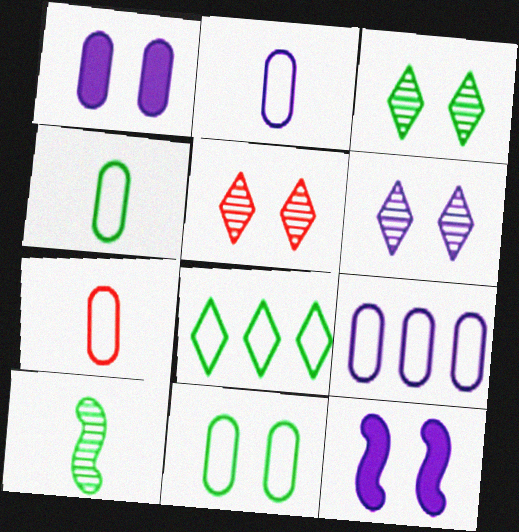[[2, 4, 7], 
[3, 5, 6], 
[5, 11, 12], 
[7, 9, 11]]